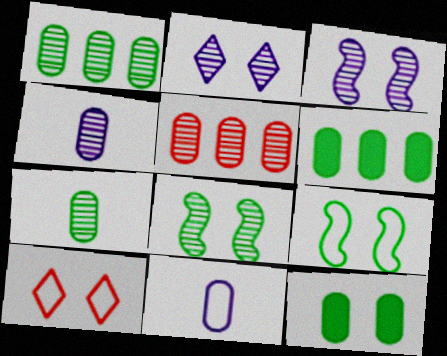[[3, 10, 12], 
[5, 11, 12]]